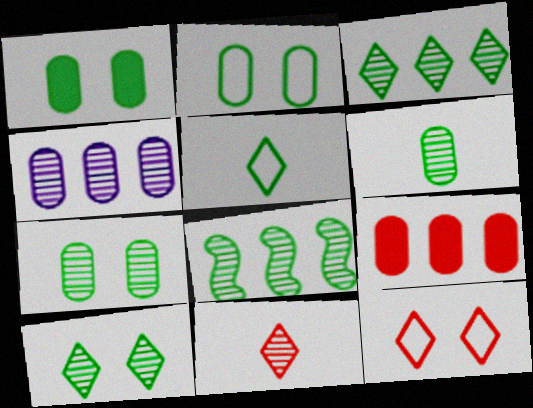[[1, 2, 7], 
[1, 5, 8], 
[6, 8, 10]]